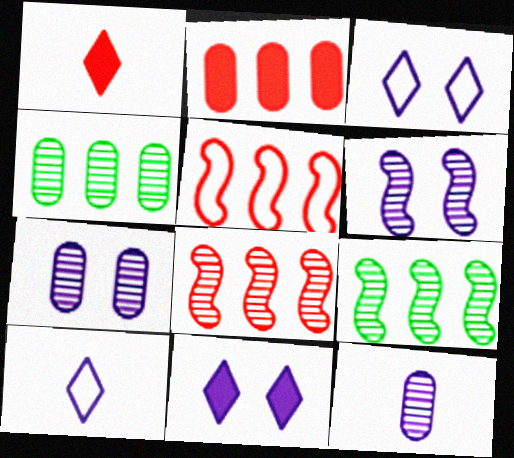[]